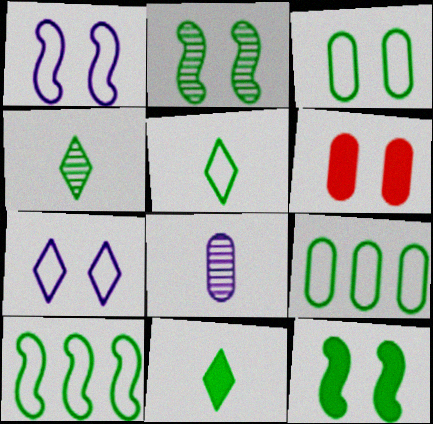[[2, 6, 7], 
[2, 9, 11], 
[3, 5, 10], 
[4, 5, 11], 
[4, 9, 12], 
[6, 8, 9]]